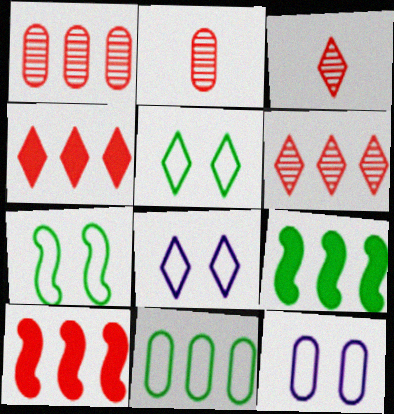[[2, 8, 9], 
[3, 9, 12]]